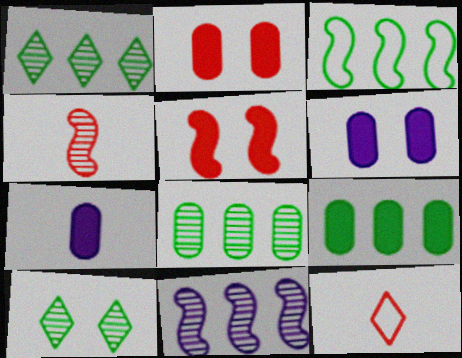[[1, 3, 9], 
[2, 7, 9]]